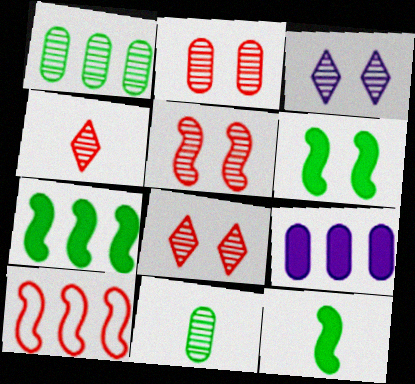[[2, 5, 8], 
[6, 7, 12]]